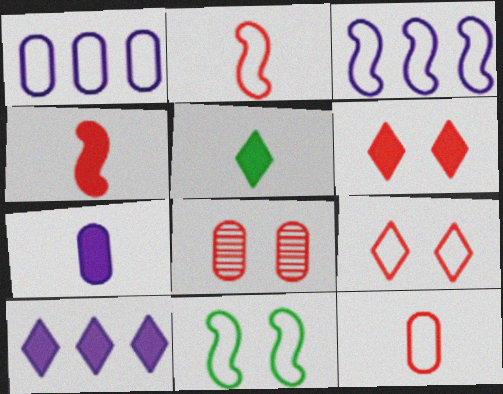[[2, 3, 11], 
[3, 5, 8], 
[4, 5, 7], 
[5, 6, 10]]